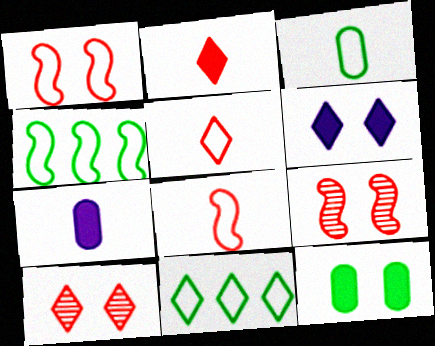[[4, 7, 10], 
[7, 9, 11]]